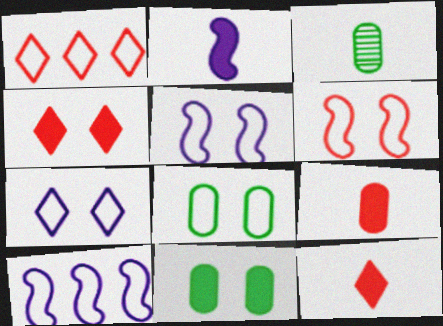[[3, 4, 10], 
[6, 7, 8]]